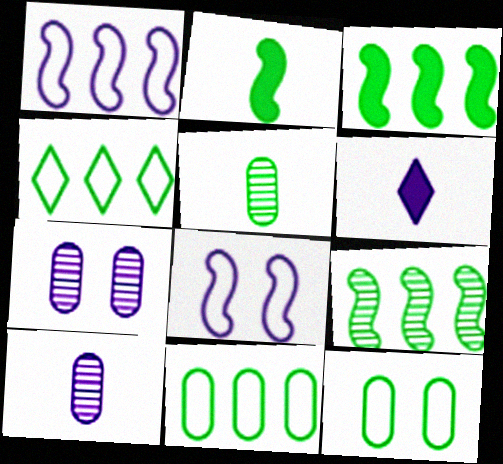[[1, 6, 7]]